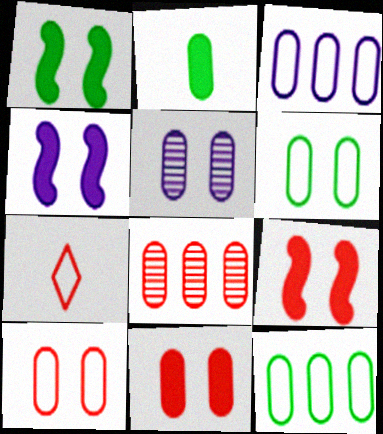[[1, 4, 9], 
[5, 6, 11], 
[7, 8, 9]]